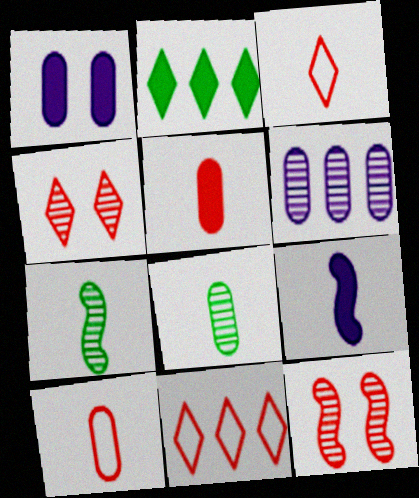[[1, 7, 11], 
[3, 8, 9], 
[4, 6, 7], 
[5, 11, 12]]